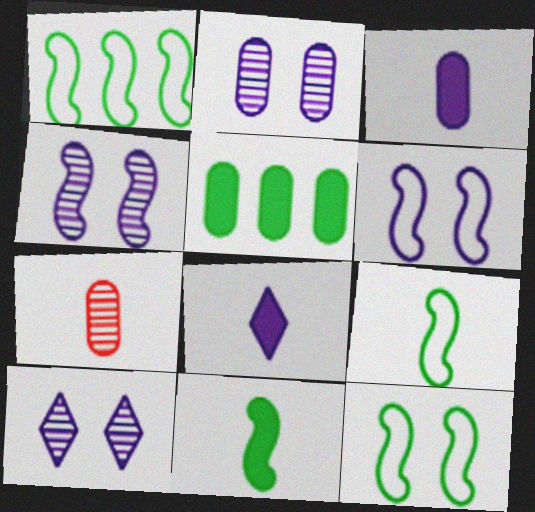[[1, 9, 12], 
[2, 4, 10], 
[7, 8, 9]]